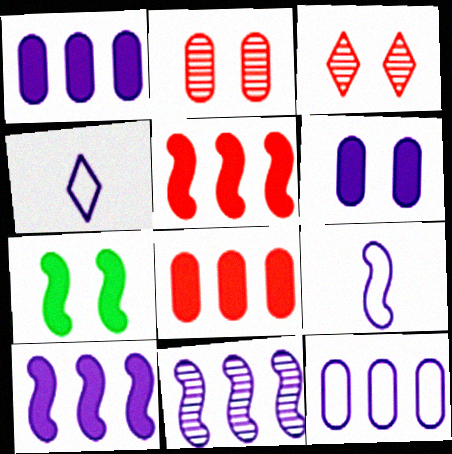[[4, 6, 11]]